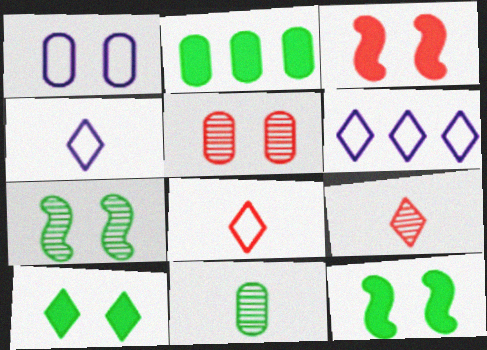[[3, 6, 11], 
[6, 9, 10]]